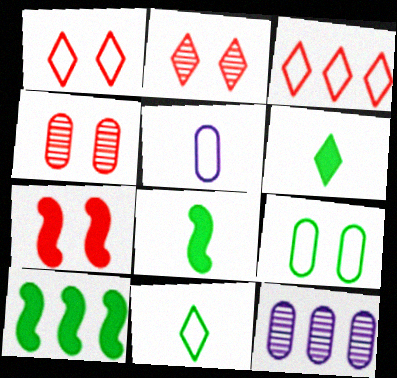[[1, 4, 7], 
[1, 8, 12], 
[2, 5, 10], 
[3, 10, 12], 
[7, 11, 12]]